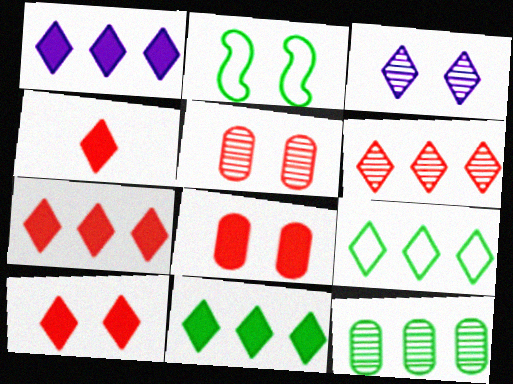[[1, 6, 9], 
[1, 7, 11], 
[2, 3, 8], 
[3, 4, 9], 
[4, 7, 10]]